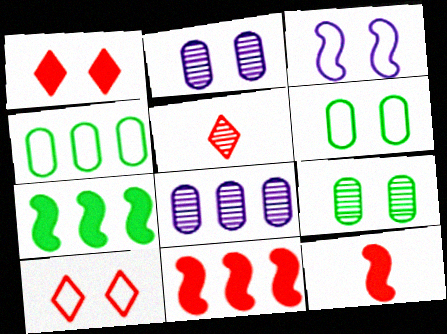[[1, 3, 9], 
[3, 6, 10]]